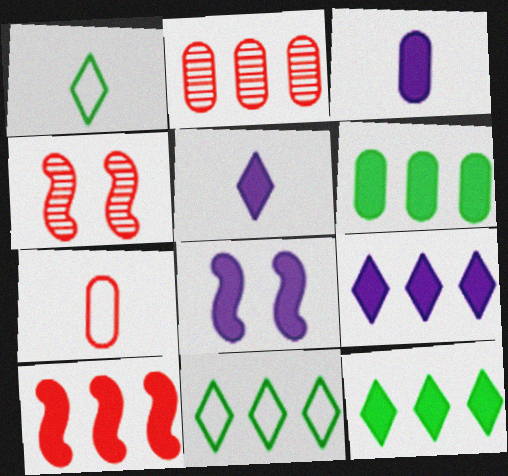[[1, 2, 8], 
[3, 4, 11], 
[3, 8, 9], 
[6, 9, 10]]